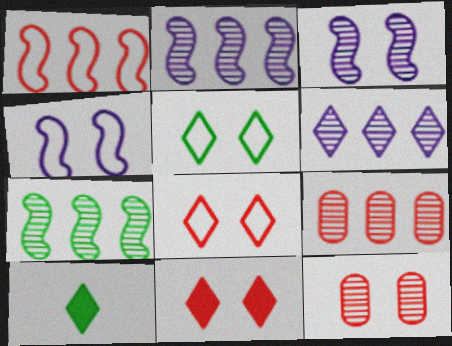[[4, 9, 10], 
[6, 7, 9], 
[6, 8, 10]]